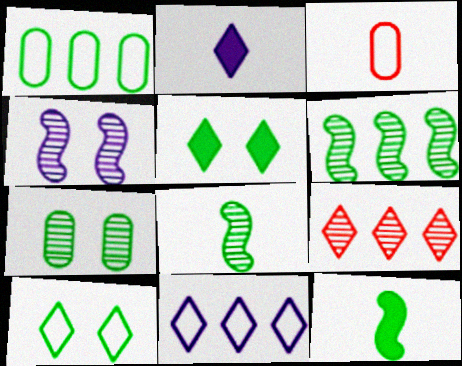[[1, 5, 8], 
[2, 3, 8], 
[2, 9, 10]]